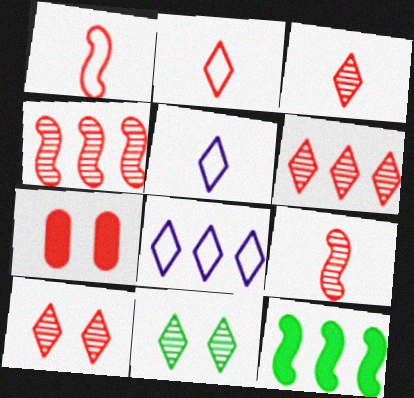[[1, 6, 7], 
[2, 4, 7], 
[3, 6, 10]]